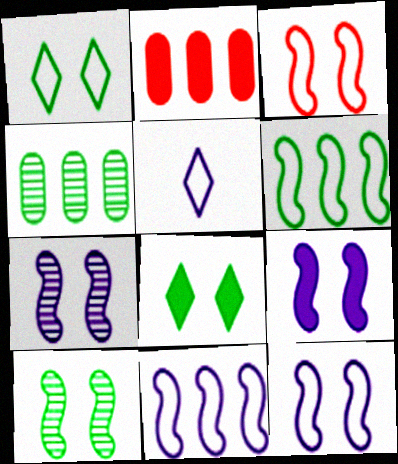[[2, 5, 10], 
[3, 9, 10], 
[7, 9, 12]]